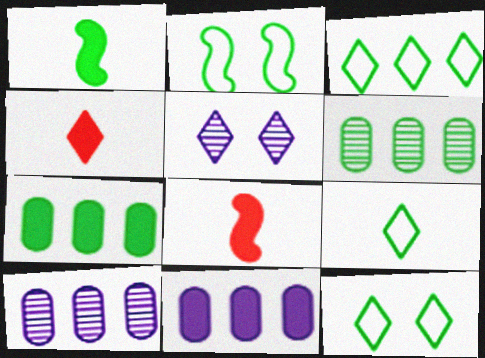[[1, 6, 12], 
[2, 4, 10], 
[3, 4, 5], 
[3, 9, 12], 
[8, 10, 12]]